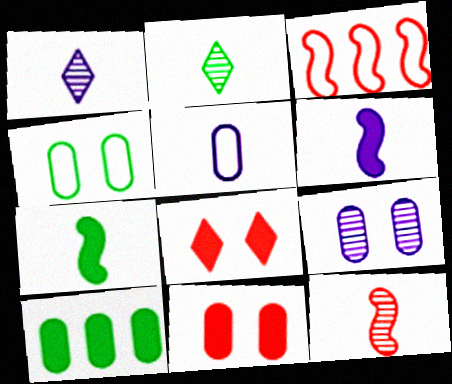[[1, 5, 6], 
[4, 9, 11], 
[6, 8, 10]]